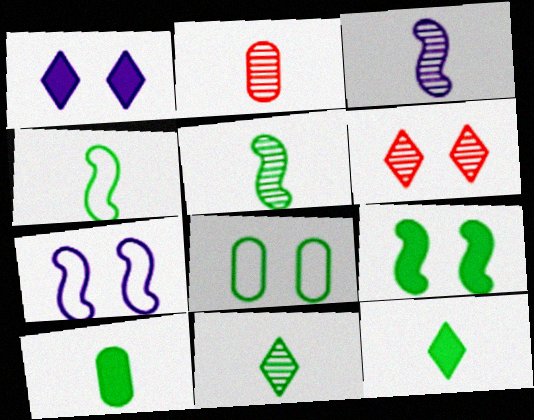[[2, 3, 11], 
[4, 10, 11]]